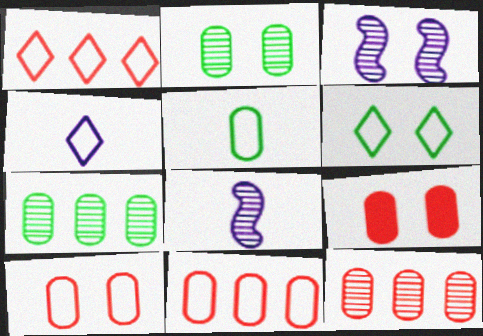[[1, 4, 6], 
[3, 6, 9]]